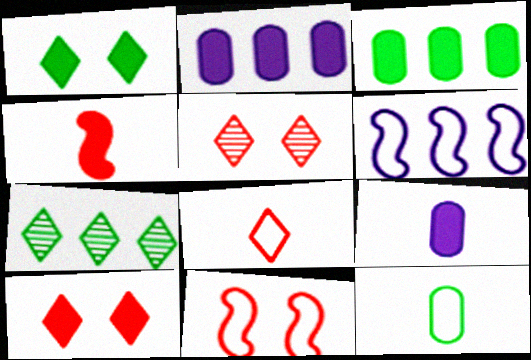[[1, 2, 4], 
[7, 9, 11]]